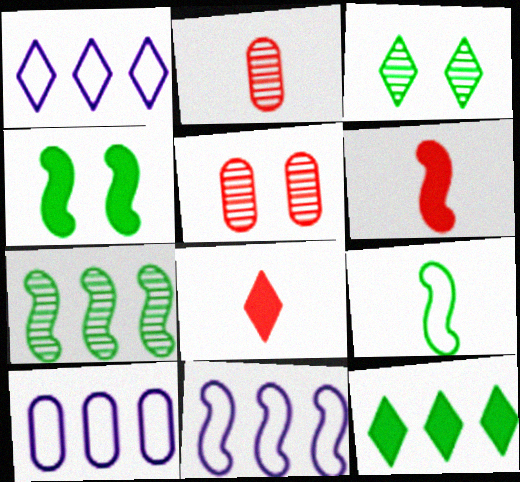[[1, 2, 4], 
[1, 3, 8], 
[1, 10, 11], 
[3, 6, 10], 
[4, 7, 9]]